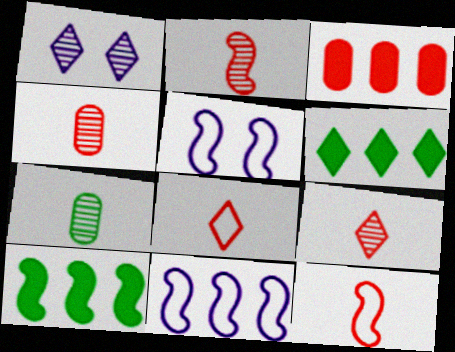[[1, 6, 8], 
[2, 4, 9], 
[2, 5, 10], 
[4, 5, 6]]